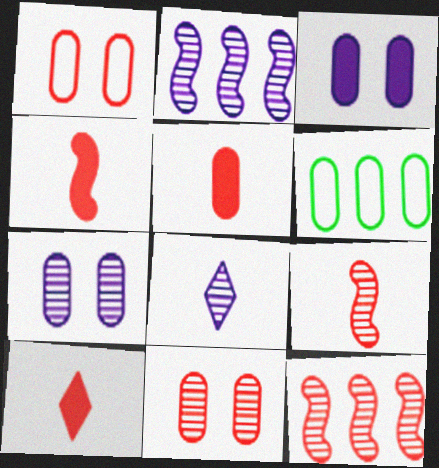[[1, 10, 12], 
[2, 7, 8], 
[4, 5, 10], 
[5, 6, 7]]